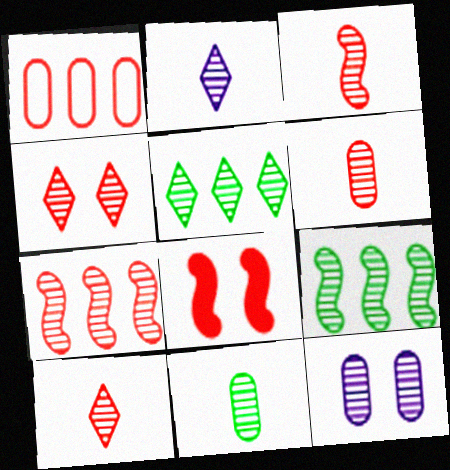[[1, 8, 10], 
[2, 3, 11], 
[2, 4, 5], 
[3, 5, 12], 
[3, 6, 10], 
[4, 6, 7], 
[9, 10, 12]]